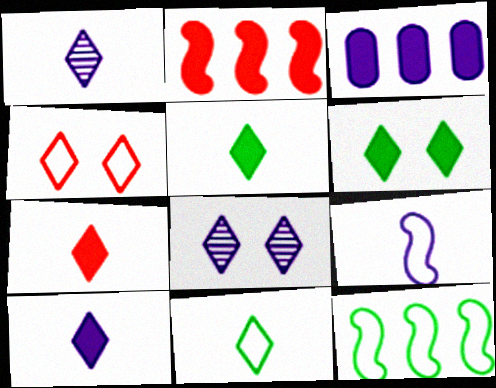[[1, 7, 11], 
[3, 8, 9], 
[4, 6, 8], 
[5, 7, 10]]